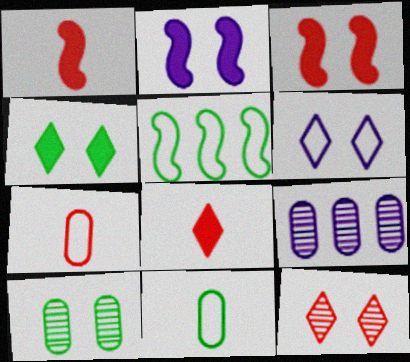[[3, 6, 10], 
[4, 6, 12], 
[5, 6, 7]]